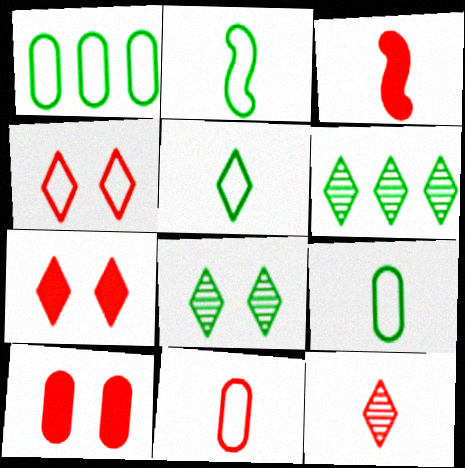[[2, 5, 9], 
[3, 11, 12]]